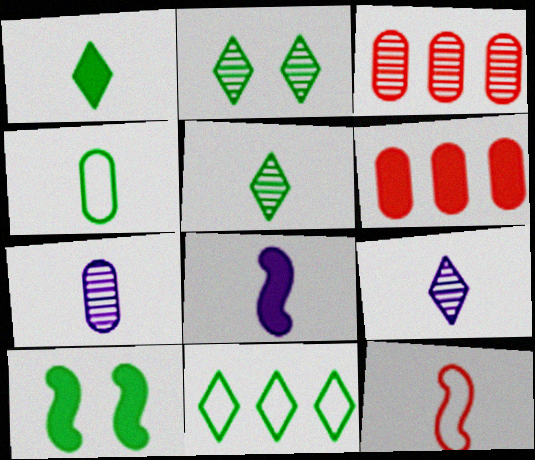[[1, 2, 11], 
[1, 7, 12]]